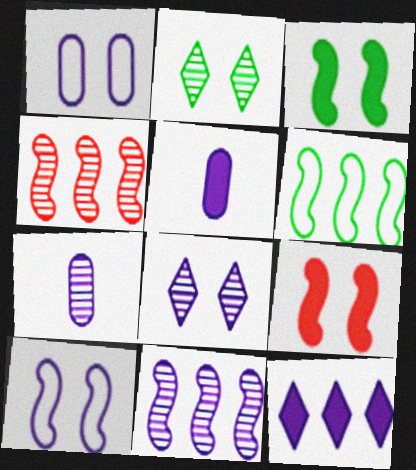[[1, 2, 9], 
[2, 4, 7], 
[7, 8, 11], 
[7, 10, 12]]